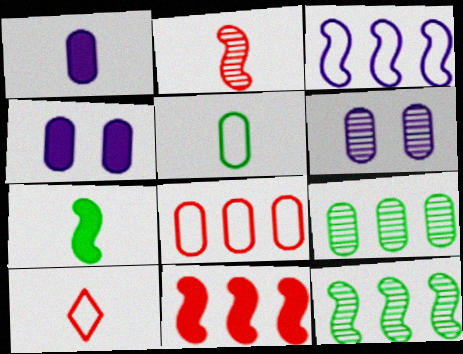[[3, 11, 12], 
[4, 10, 12]]